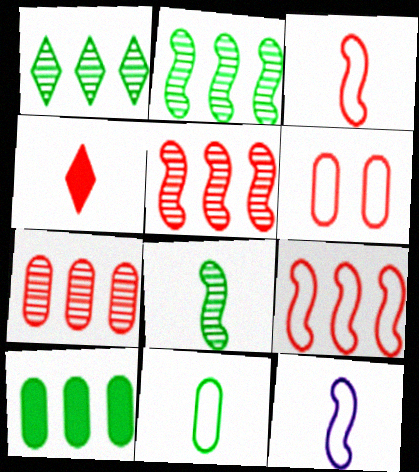[[4, 5, 6]]